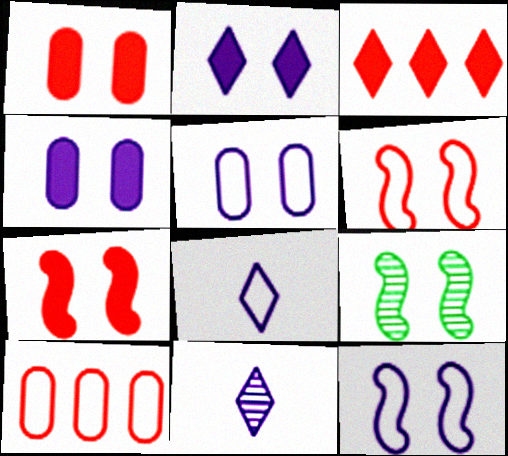[[7, 9, 12]]